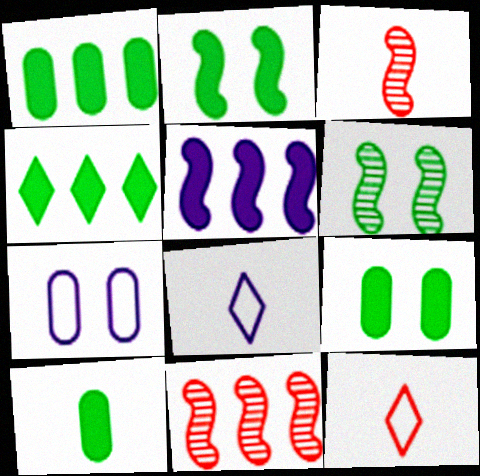[[1, 9, 10], 
[2, 4, 10], 
[3, 4, 7], 
[3, 8, 10], 
[8, 9, 11]]